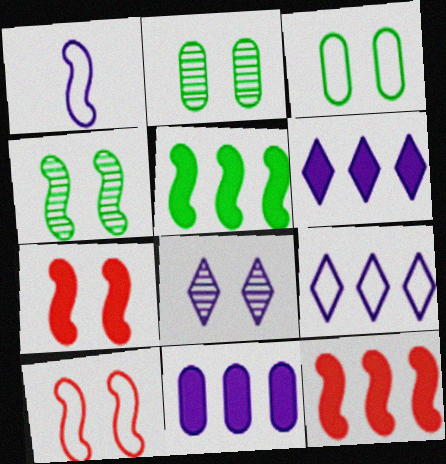[[1, 4, 12], 
[1, 8, 11], 
[3, 7, 8]]